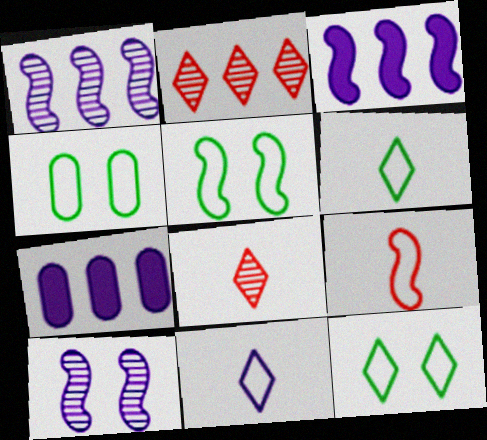[[3, 4, 8], 
[4, 5, 12], 
[5, 7, 8], 
[7, 10, 11]]